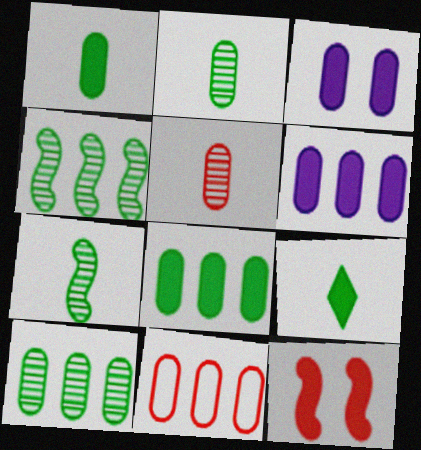[[2, 3, 11], 
[6, 9, 12], 
[6, 10, 11]]